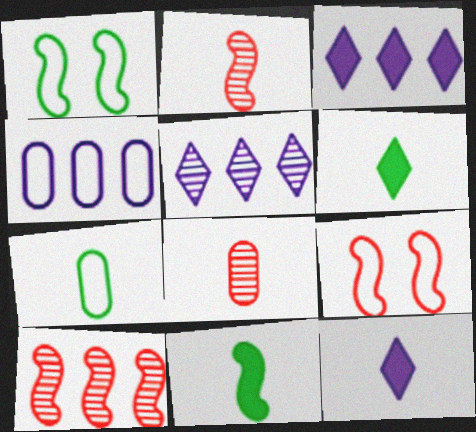[[1, 3, 8], 
[2, 7, 12]]